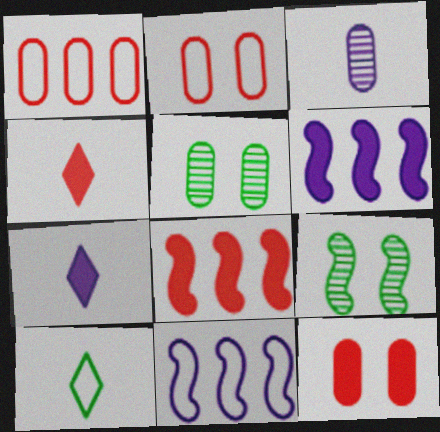[[1, 7, 9], 
[2, 10, 11], 
[4, 5, 11], 
[4, 8, 12]]